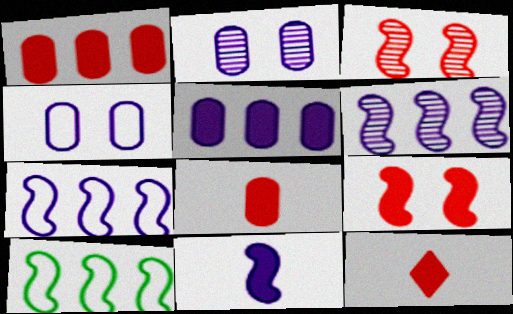[[1, 9, 12], 
[2, 10, 12], 
[3, 10, 11]]